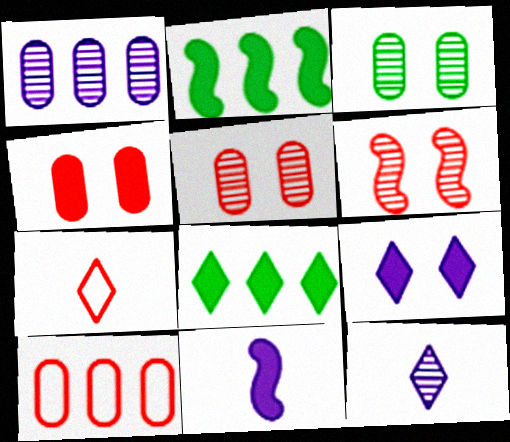[[4, 8, 11]]